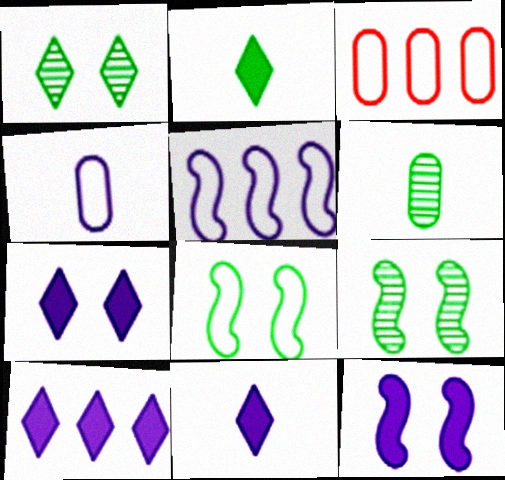[[3, 9, 11], 
[7, 10, 11]]